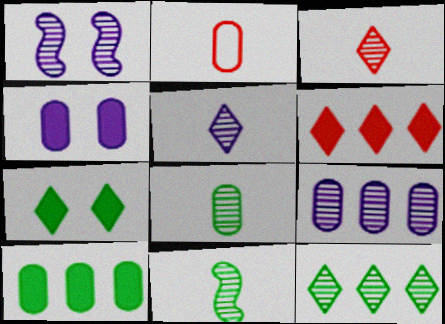[[1, 5, 9]]